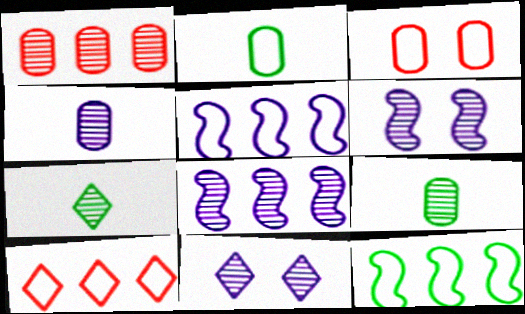[[1, 6, 7], 
[4, 8, 11]]